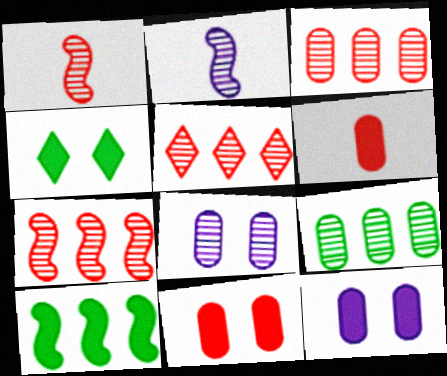[[3, 5, 7]]